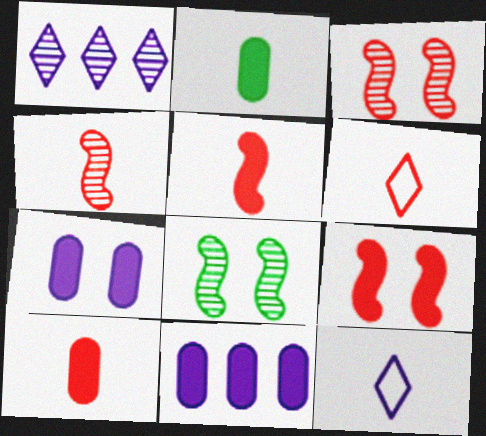[[2, 4, 12], 
[4, 6, 10], 
[6, 8, 11]]